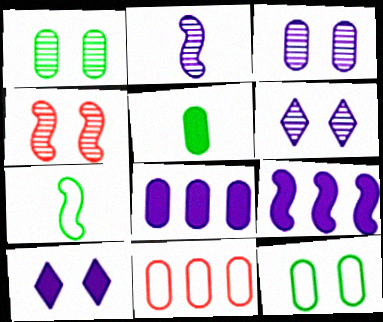[[1, 4, 6], 
[3, 5, 11], 
[4, 7, 9], 
[4, 10, 12]]